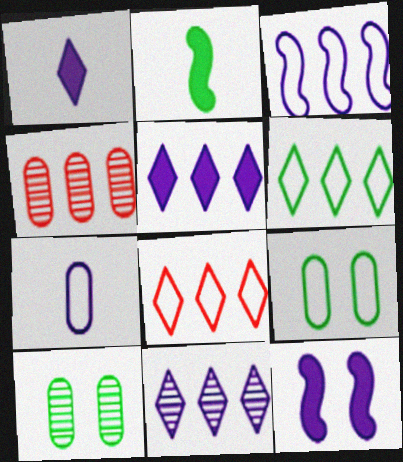[[2, 6, 10], 
[7, 11, 12]]